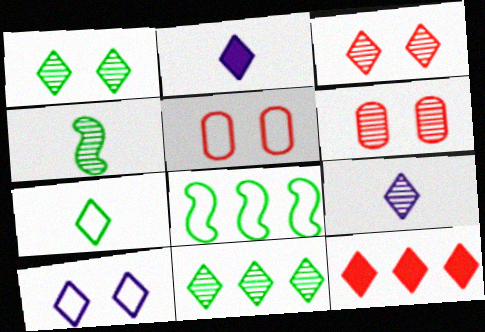[[2, 6, 8], 
[3, 9, 11]]